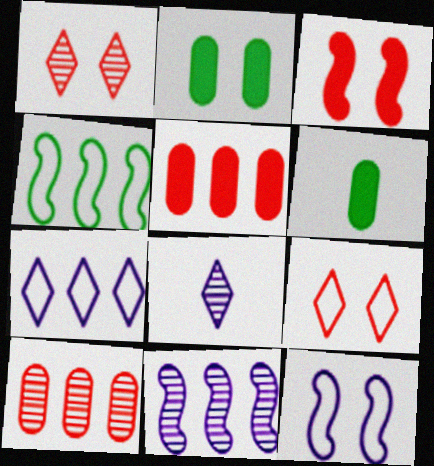[[1, 2, 12], 
[6, 9, 11]]